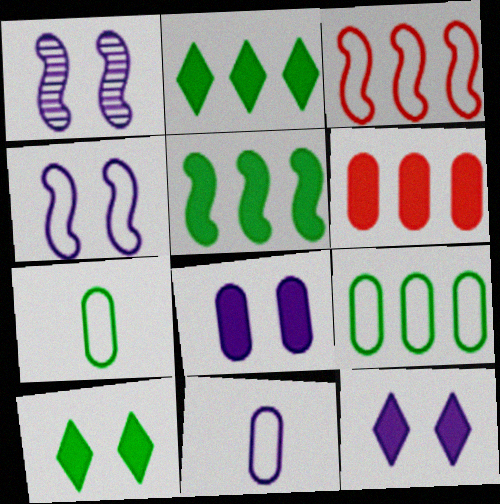[]